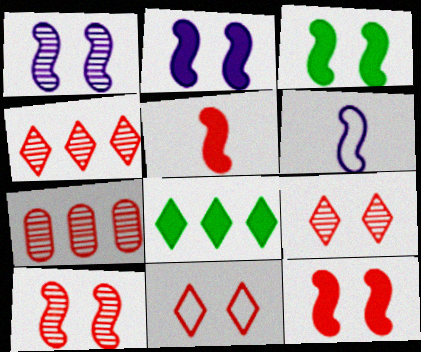[[2, 3, 12], 
[5, 7, 11]]